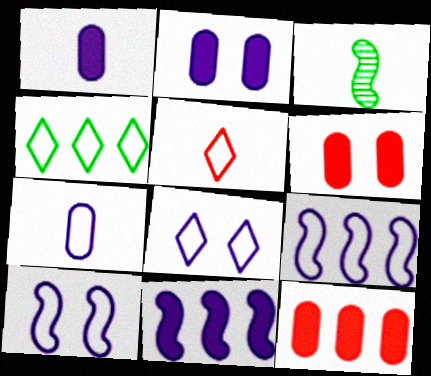[[1, 3, 5], 
[3, 8, 12], 
[4, 5, 8], 
[7, 8, 9]]